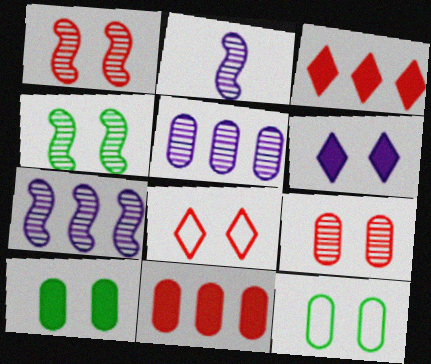[[1, 6, 12], 
[2, 3, 12]]